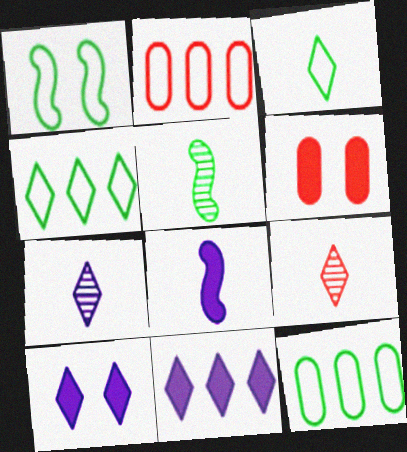[[1, 3, 12], 
[2, 5, 10], 
[4, 9, 10]]